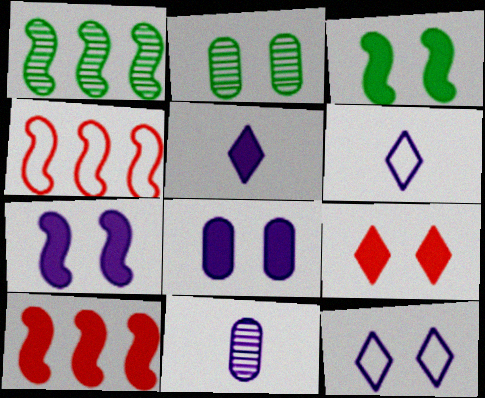[[2, 4, 5], 
[2, 6, 10], 
[3, 8, 9]]